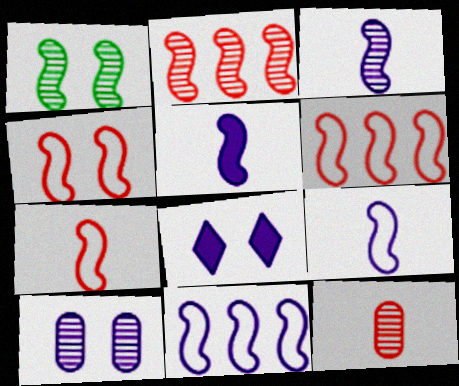[[1, 2, 3], 
[1, 5, 6], 
[3, 5, 9], 
[4, 6, 7]]